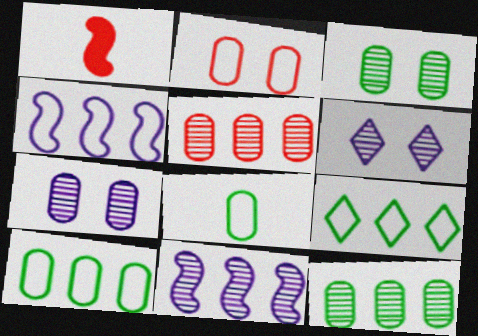[[1, 6, 10], 
[1, 7, 9]]